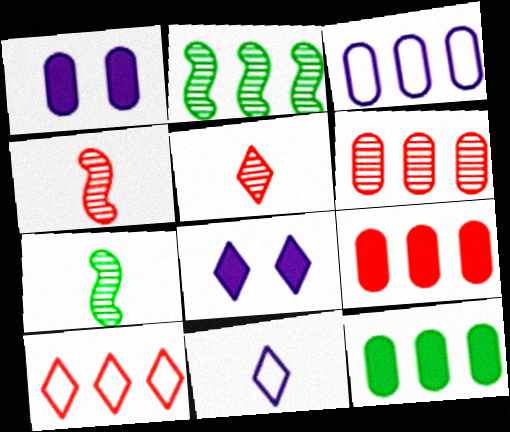[[1, 7, 10], 
[3, 6, 12]]